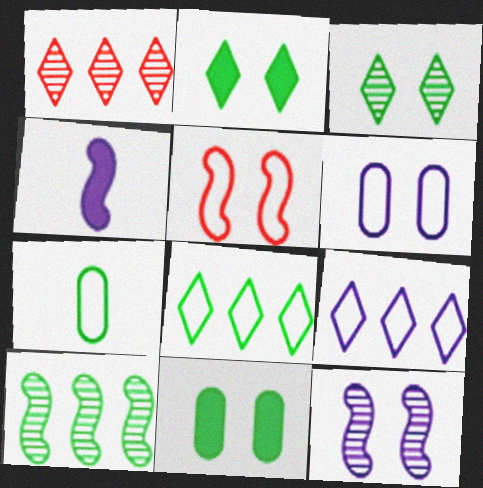[[2, 7, 10], 
[4, 5, 10], 
[5, 7, 9]]